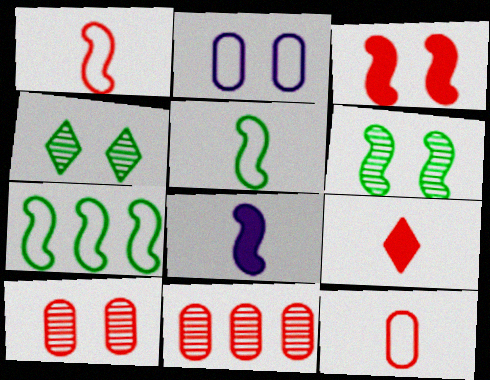[[2, 3, 4]]